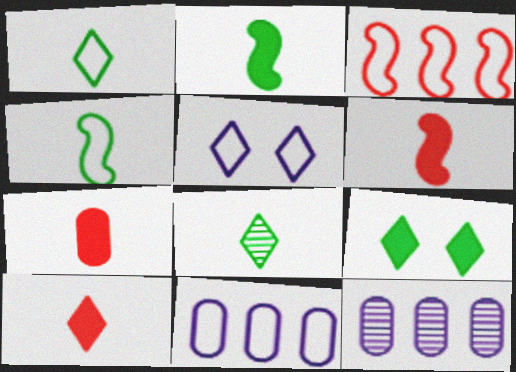[[6, 7, 10]]